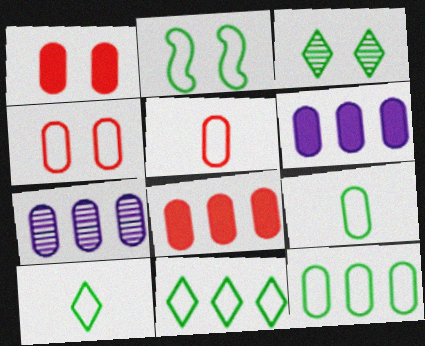[[1, 7, 9], 
[2, 9, 11], 
[2, 10, 12], 
[7, 8, 12]]